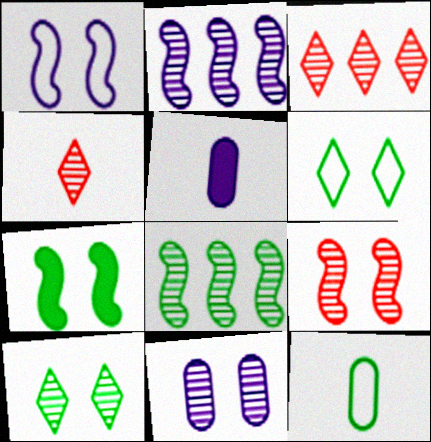[[1, 7, 9], 
[4, 8, 11], 
[9, 10, 11]]